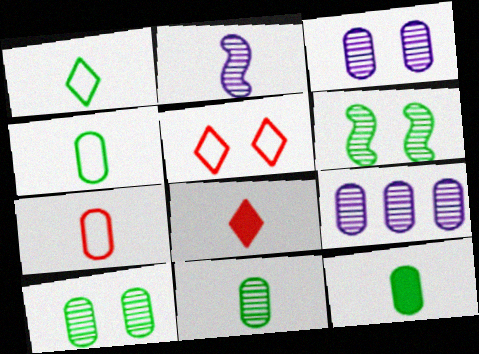[[2, 4, 8], 
[4, 11, 12]]